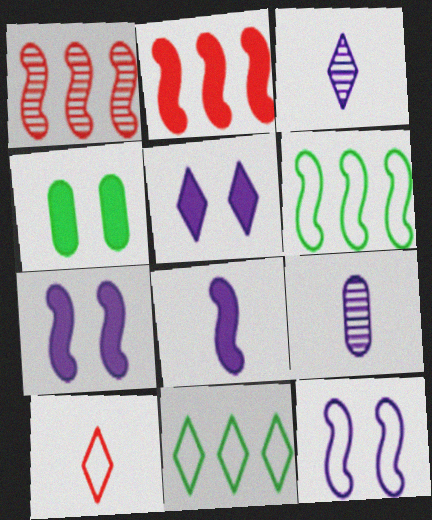[]